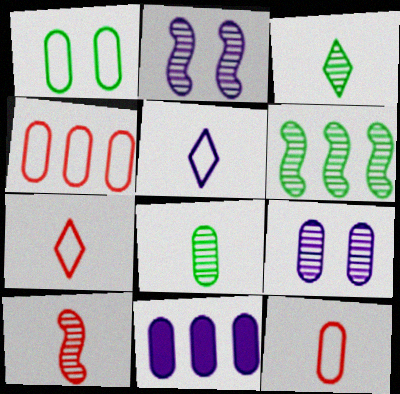[[2, 5, 11], 
[2, 6, 10]]